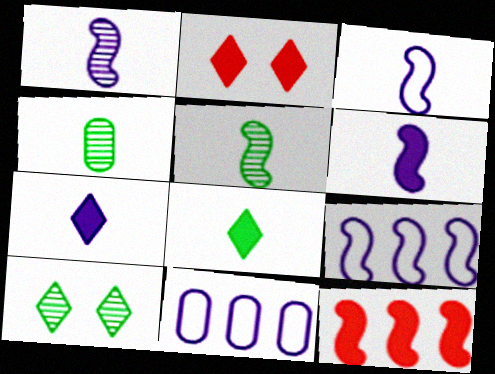[[1, 3, 6], 
[2, 4, 9], 
[2, 5, 11]]